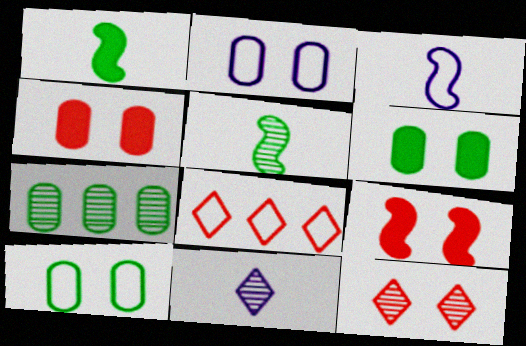[[3, 8, 10]]